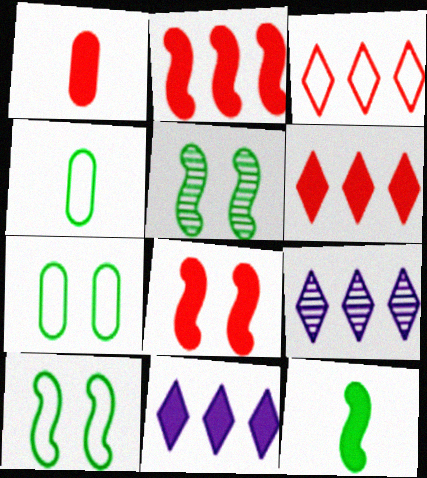[[1, 6, 8], 
[1, 9, 10], 
[4, 8, 9]]